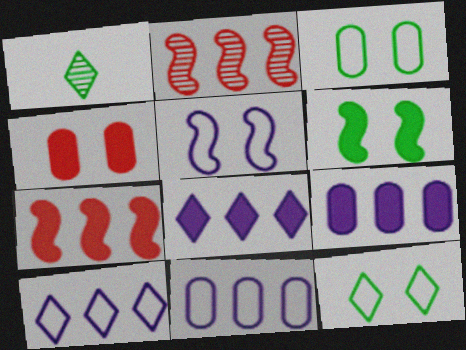[]